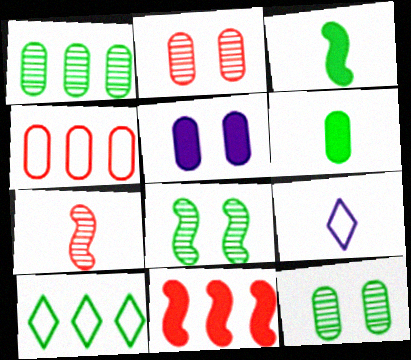[[3, 10, 12], 
[5, 7, 10], 
[6, 7, 9], 
[6, 8, 10], 
[9, 11, 12]]